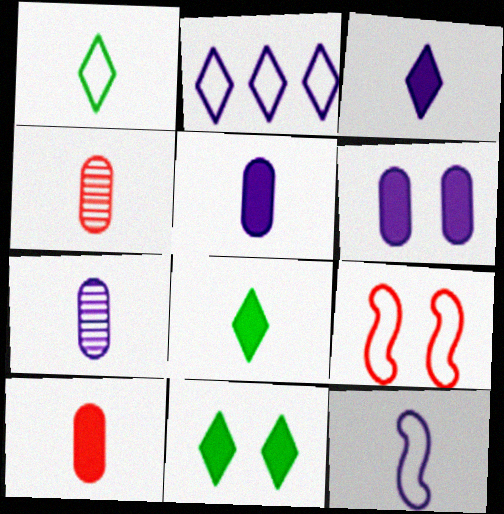[[3, 7, 12], 
[4, 8, 12]]